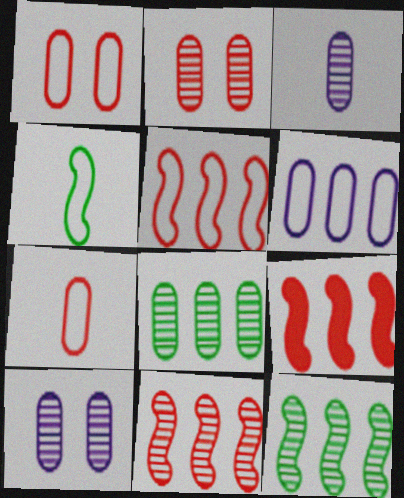[[2, 3, 8], 
[5, 9, 11]]